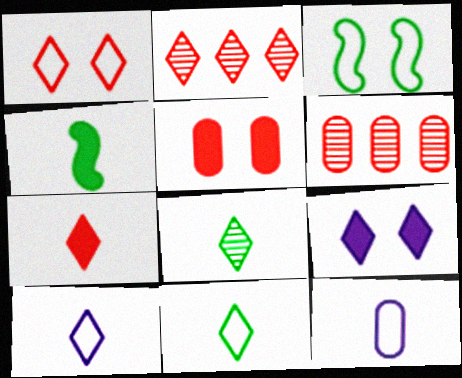[[1, 2, 7], 
[2, 9, 11], 
[7, 8, 10]]